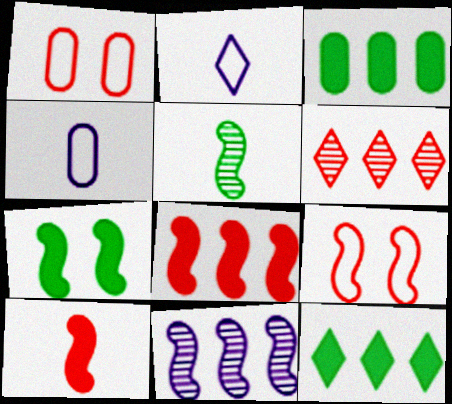[[1, 6, 10], 
[4, 6, 7]]